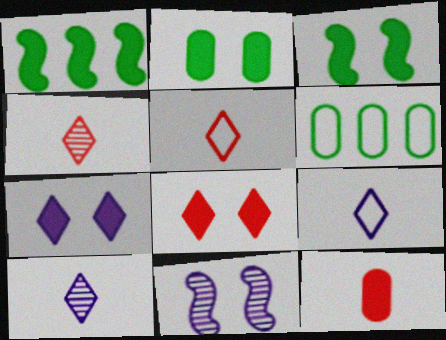[[1, 7, 12]]